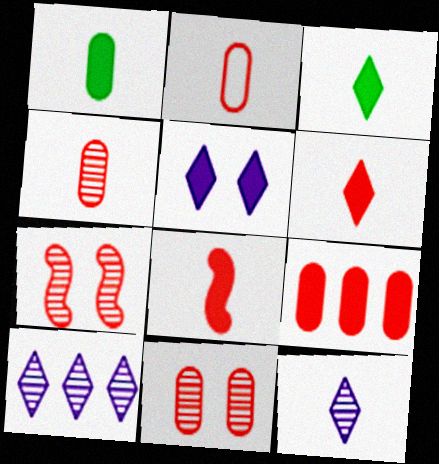[[2, 9, 11]]